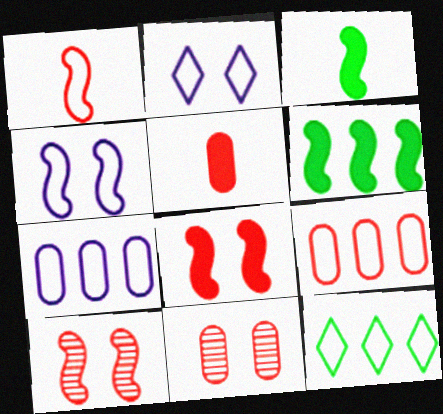[[5, 9, 11]]